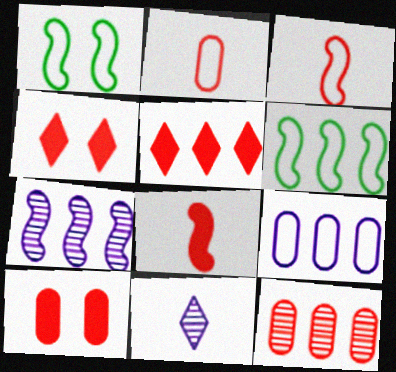[[1, 7, 8], 
[2, 10, 12], 
[3, 4, 12], 
[5, 8, 10], 
[6, 10, 11]]